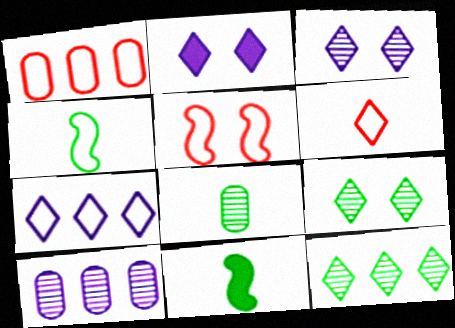[[1, 3, 11], 
[1, 5, 6], 
[2, 6, 12]]